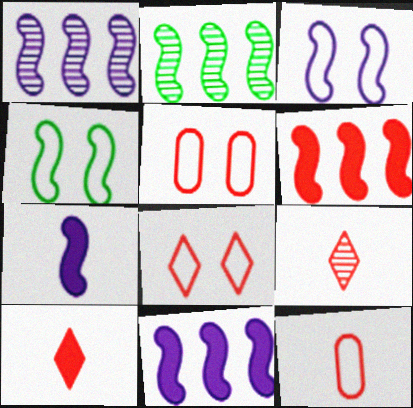[[1, 3, 7], 
[5, 6, 9]]